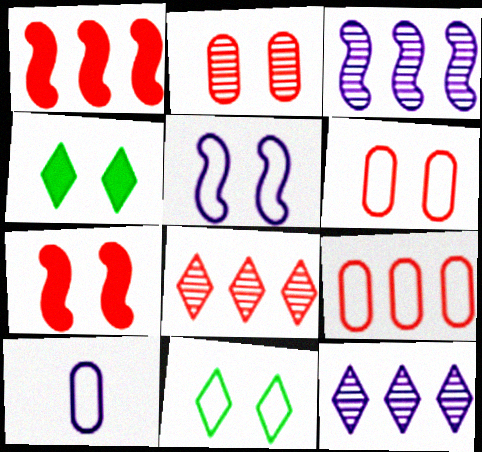[[1, 8, 9], 
[2, 4, 5], 
[5, 6, 11]]